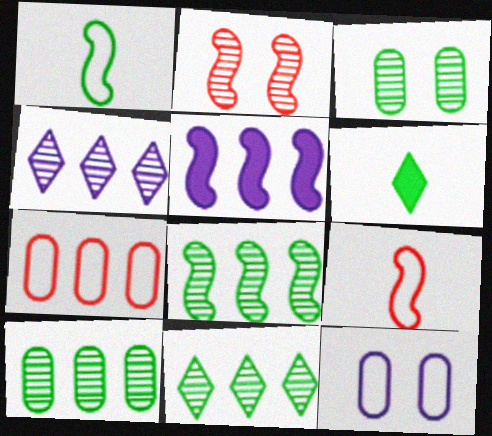[[1, 2, 5], 
[5, 7, 11], 
[8, 10, 11]]